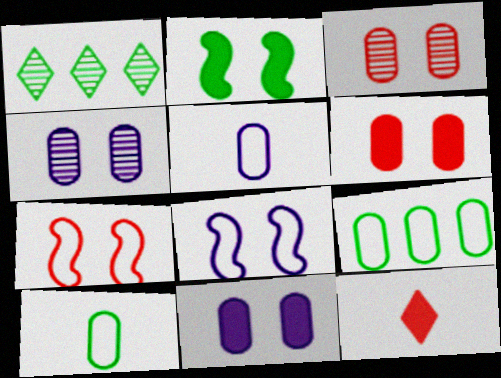[[1, 2, 10]]